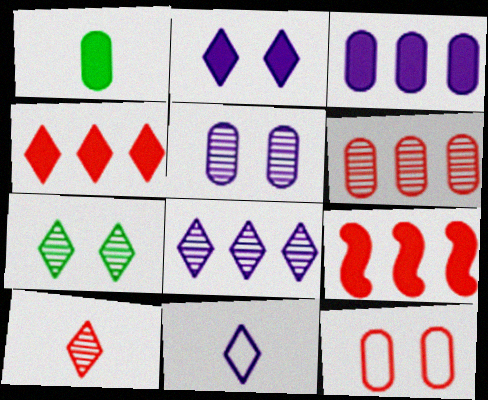[[1, 2, 9], 
[2, 8, 11], 
[4, 7, 11], 
[7, 8, 10], 
[9, 10, 12]]